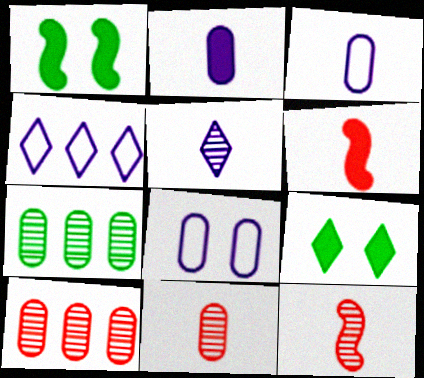[[1, 4, 11]]